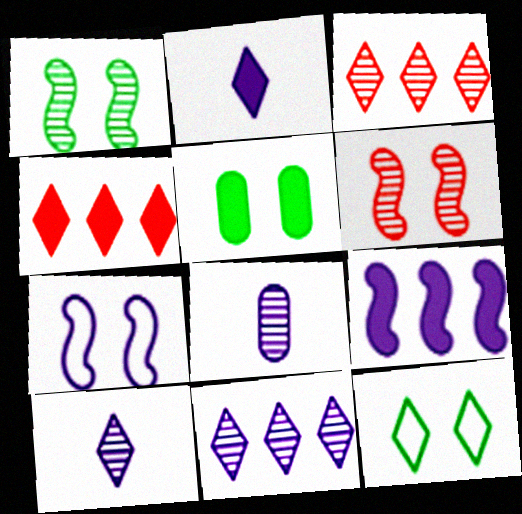[[1, 3, 8], 
[1, 5, 12], 
[2, 3, 12], 
[4, 10, 12]]